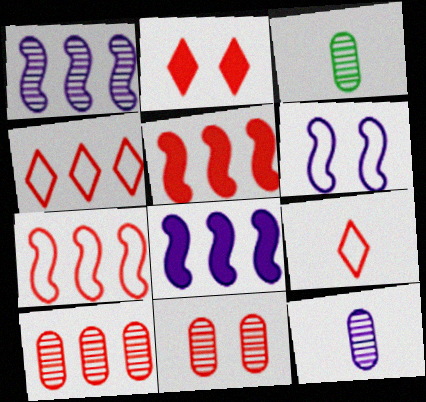[[4, 5, 10], 
[5, 9, 11]]